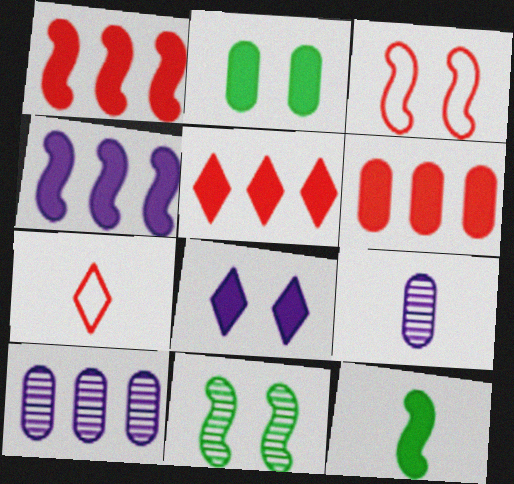[[1, 5, 6], 
[6, 8, 12], 
[7, 9, 12]]